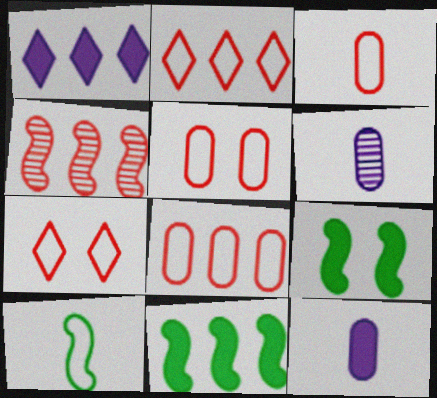[[2, 6, 9], 
[3, 5, 8], 
[6, 7, 11]]